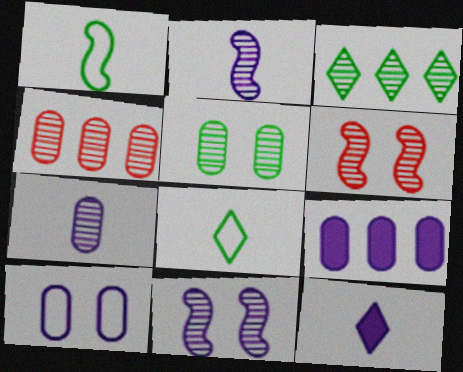[[3, 6, 7], 
[4, 5, 7], 
[6, 8, 9], 
[7, 9, 10]]